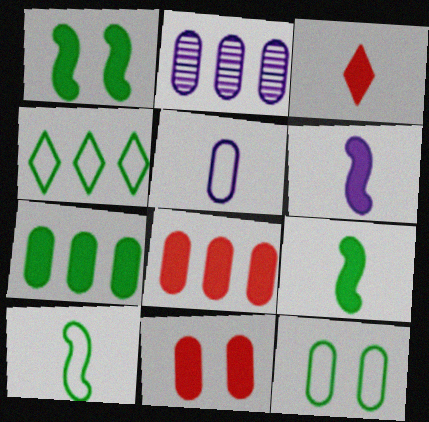[[4, 10, 12]]